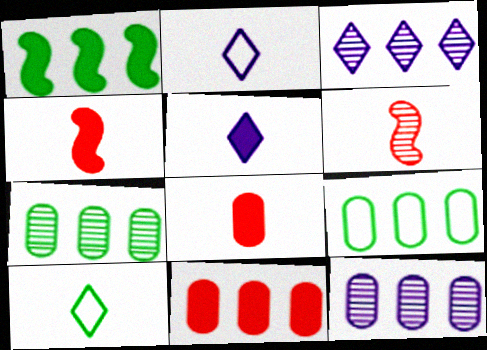[[9, 11, 12]]